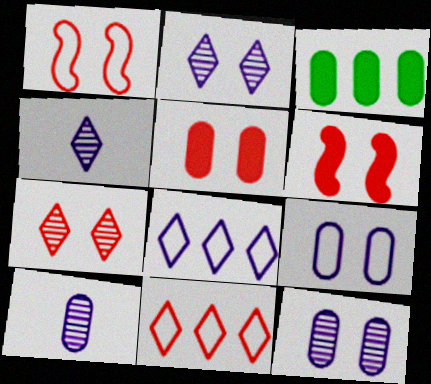[[1, 3, 4], 
[1, 5, 7]]